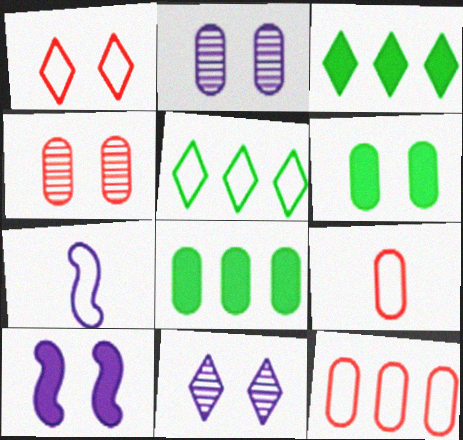[[2, 8, 9], 
[3, 4, 7]]